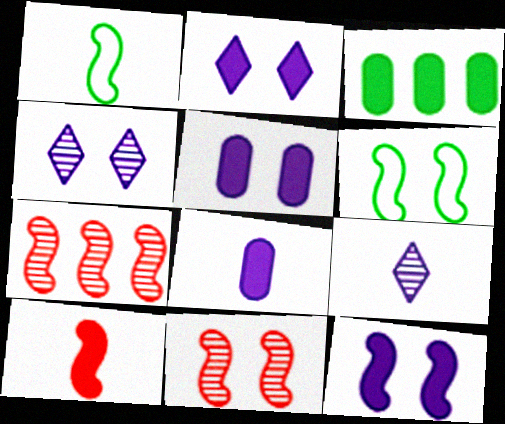[[1, 7, 12], 
[2, 3, 10], 
[2, 5, 12], 
[6, 11, 12]]